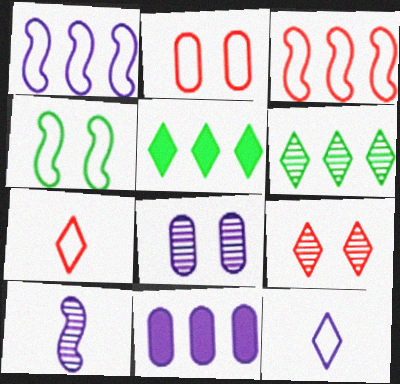[[2, 3, 7], 
[2, 5, 10], 
[3, 6, 11], 
[5, 9, 12]]